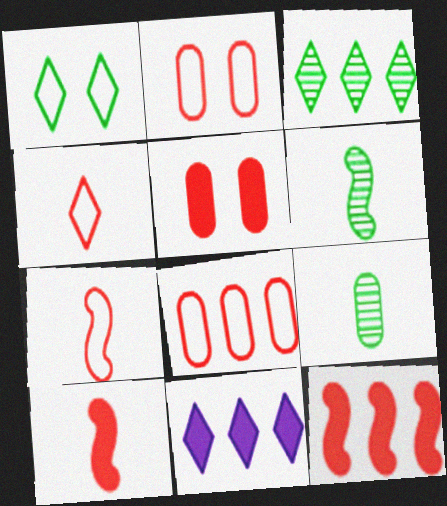[[2, 6, 11]]